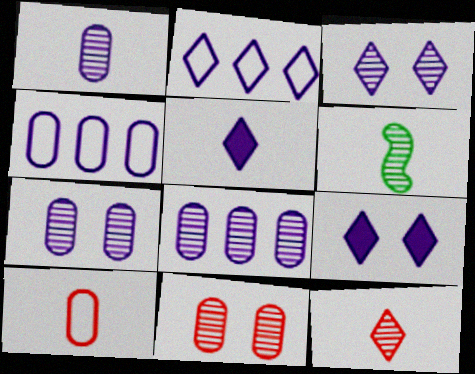[[1, 6, 12], 
[1, 7, 8], 
[2, 3, 5], 
[5, 6, 10]]